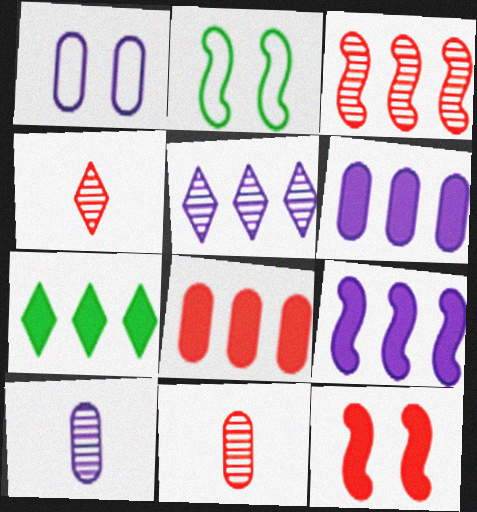[[1, 6, 10], 
[2, 4, 6], 
[7, 8, 9]]